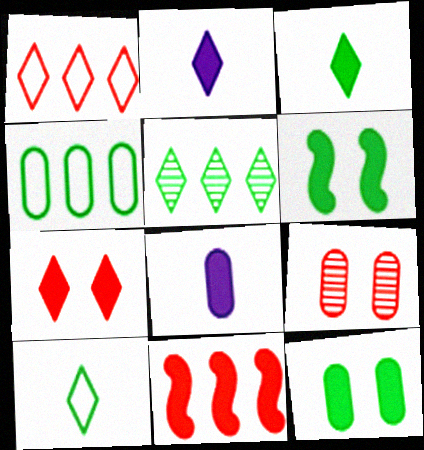[[2, 11, 12], 
[4, 8, 9]]